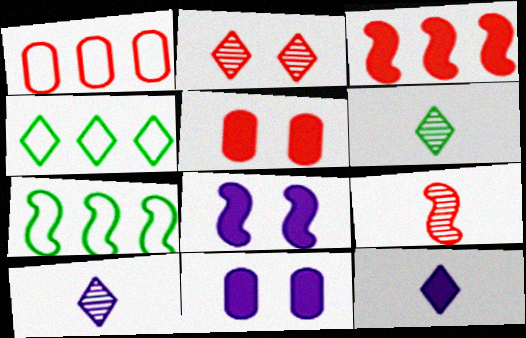[[1, 6, 8], 
[2, 4, 12], 
[4, 9, 11], 
[5, 7, 10], 
[7, 8, 9]]